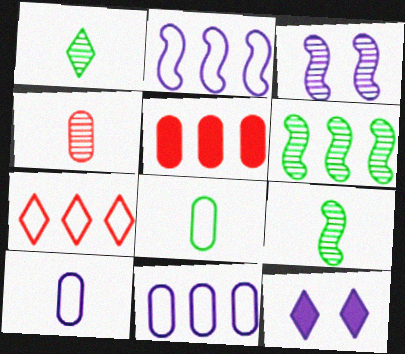[[1, 7, 12]]